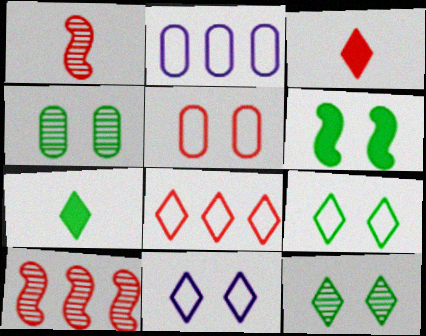[[3, 5, 10], 
[4, 6, 9]]